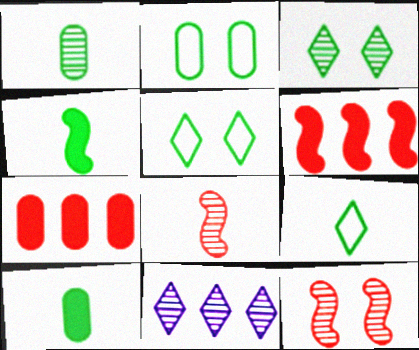[[1, 4, 9], 
[1, 11, 12]]